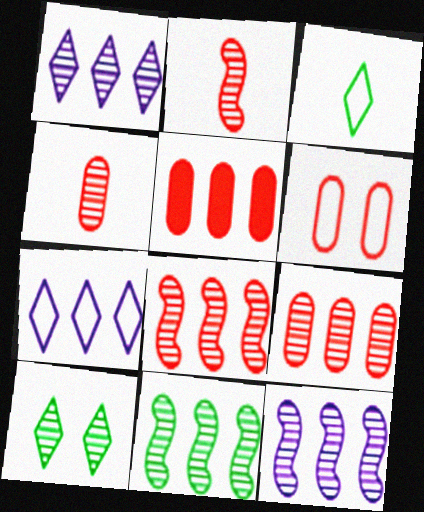[[1, 9, 11], 
[4, 5, 6], 
[4, 10, 12], 
[5, 7, 11], 
[8, 11, 12]]